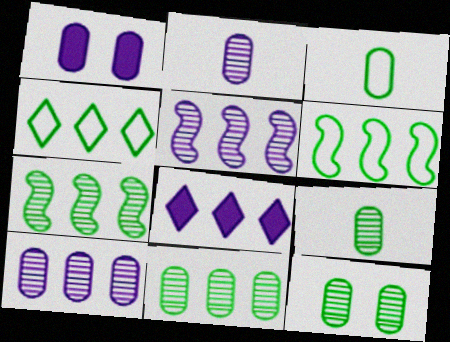[[9, 11, 12]]